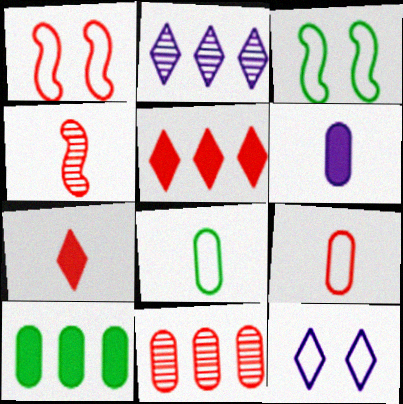[[1, 7, 11], 
[4, 7, 9], 
[4, 10, 12]]